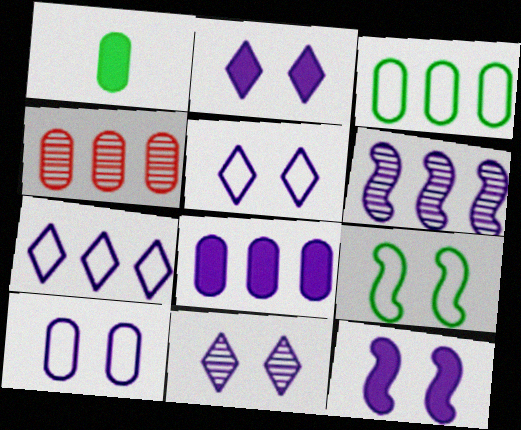[[1, 4, 10], 
[2, 5, 11], 
[3, 4, 8], 
[6, 7, 8], 
[10, 11, 12]]